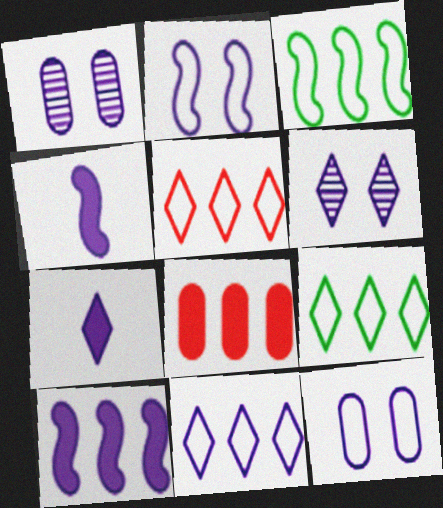[[1, 4, 11], 
[5, 9, 11], 
[6, 7, 11]]